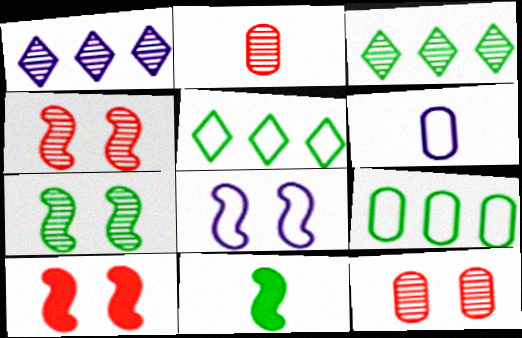[[1, 2, 7], 
[3, 6, 10], 
[7, 8, 10]]